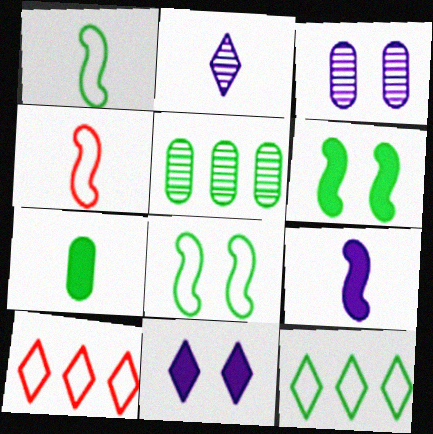[[2, 4, 7], 
[4, 5, 11]]